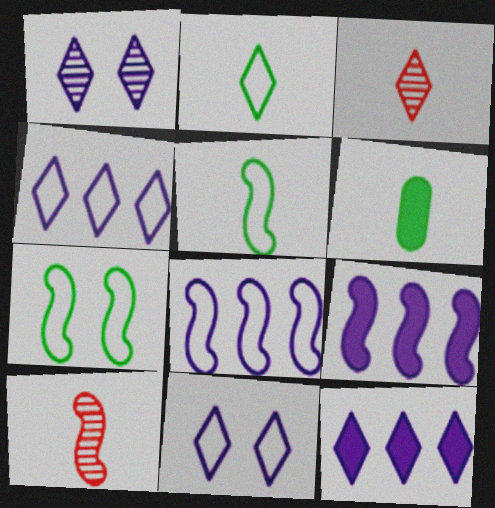[[7, 9, 10]]